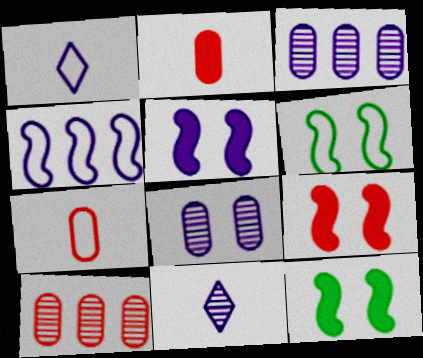[[1, 3, 5], 
[1, 10, 12], 
[5, 9, 12]]